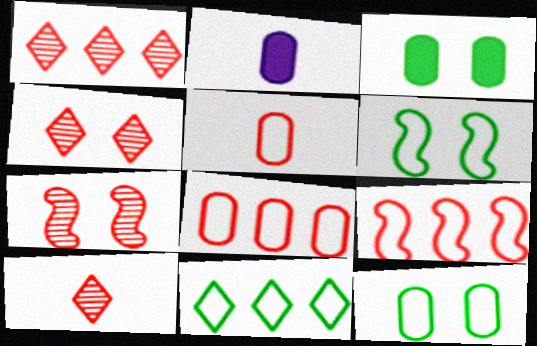[[1, 2, 6], 
[1, 4, 10], 
[2, 7, 11]]